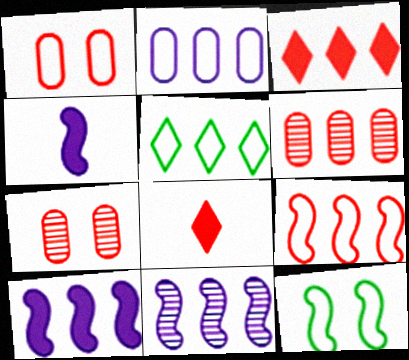[[2, 5, 9], 
[3, 6, 9], 
[4, 5, 7], 
[5, 6, 10], 
[7, 8, 9]]